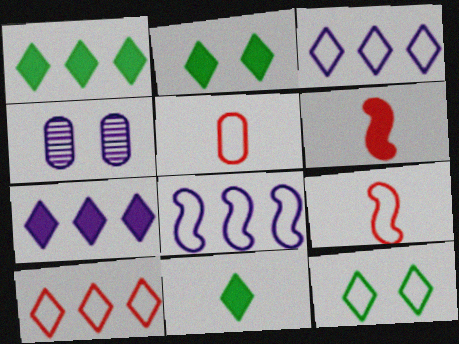[[1, 2, 11], 
[1, 4, 9], 
[5, 8, 12]]